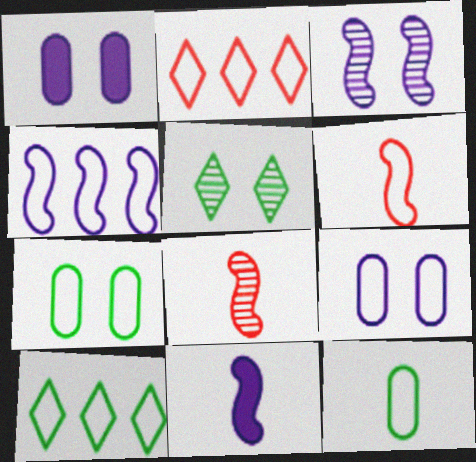[[1, 8, 10], 
[3, 4, 11], 
[6, 9, 10]]